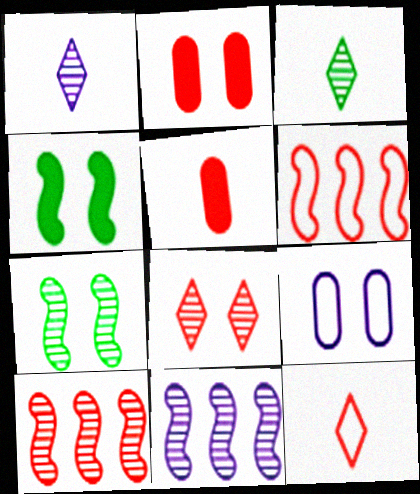[[2, 10, 12], 
[4, 8, 9], 
[5, 6, 8]]